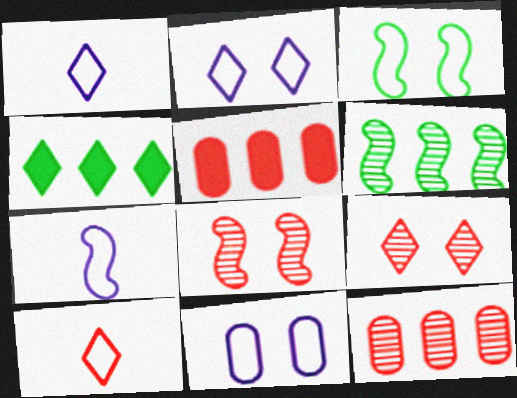[[1, 4, 9], 
[5, 8, 10]]